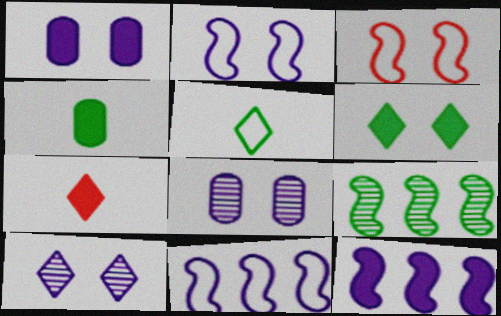[[1, 2, 10], 
[3, 6, 8]]